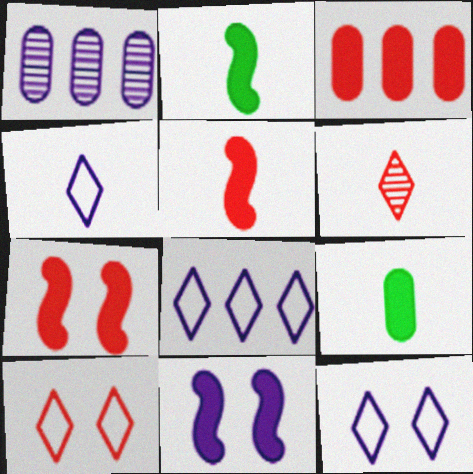[[1, 2, 10], 
[1, 4, 11], 
[4, 8, 12]]